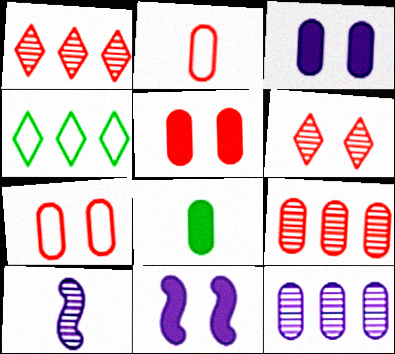[[2, 5, 9], 
[4, 5, 10], 
[7, 8, 12]]